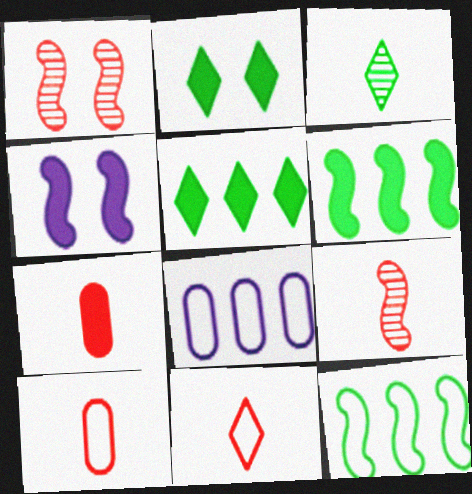[[2, 8, 9], 
[4, 5, 7], 
[4, 9, 12], 
[7, 9, 11]]